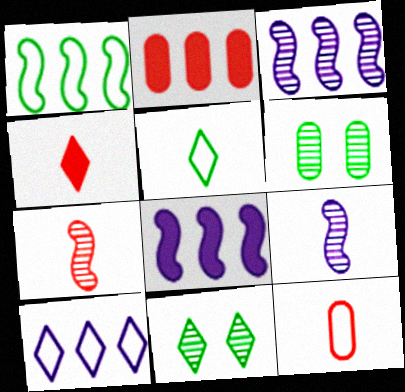[[4, 7, 12], 
[4, 10, 11], 
[8, 11, 12]]